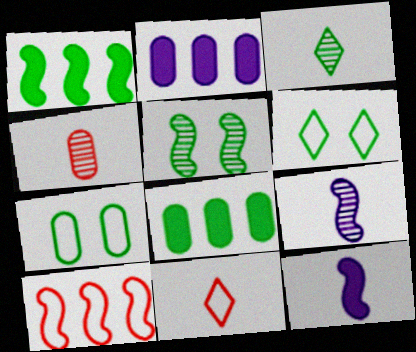[[1, 3, 7], 
[2, 4, 7], 
[2, 5, 11], 
[3, 4, 9], 
[5, 10, 12]]